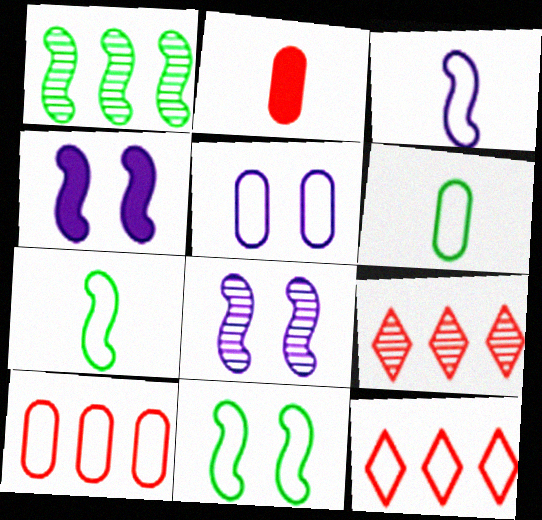[[4, 6, 9], 
[5, 6, 10], 
[5, 7, 12]]